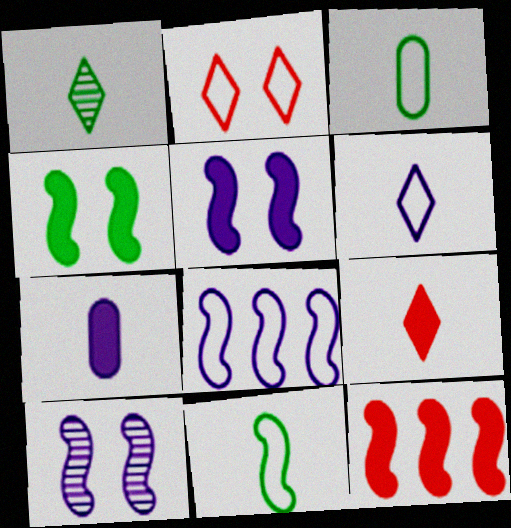[[1, 6, 9], 
[2, 3, 8], 
[10, 11, 12]]